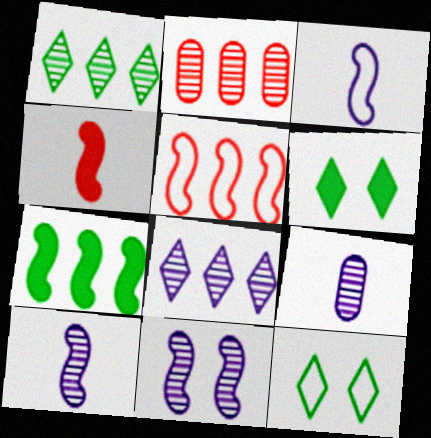[[2, 3, 6], 
[5, 6, 9], 
[8, 9, 11]]